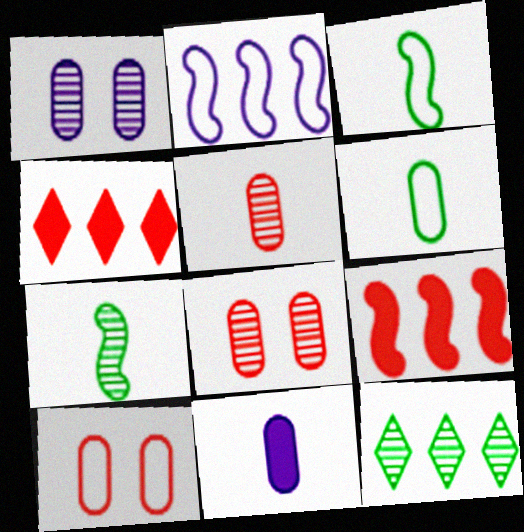[[1, 3, 4], 
[5, 6, 11]]